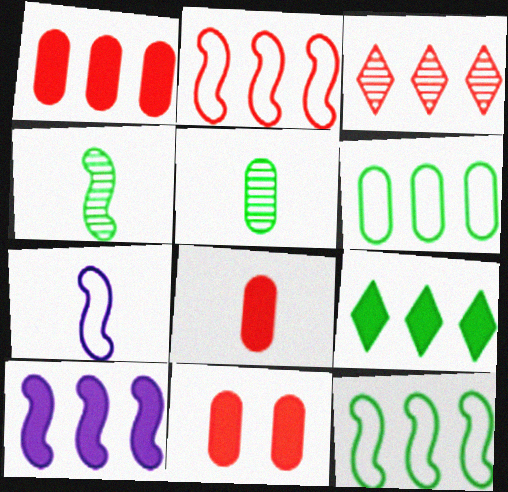[[1, 2, 3], 
[1, 8, 11], 
[1, 9, 10], 
[3, 6, 10]]